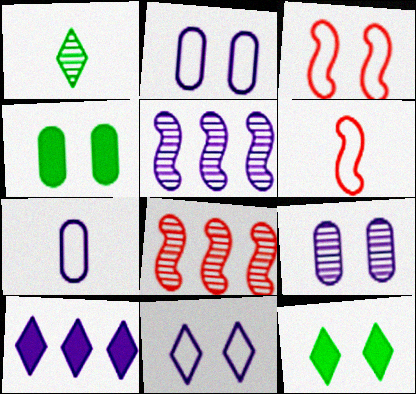[[1, 8, 9], 
[3, 9, 12], 
[7, 8, 12]]